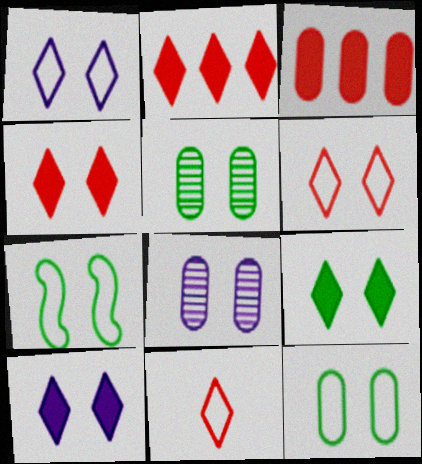[[4, 7, 8], 
[4, 9, 10], 
[5, 7, 9]]